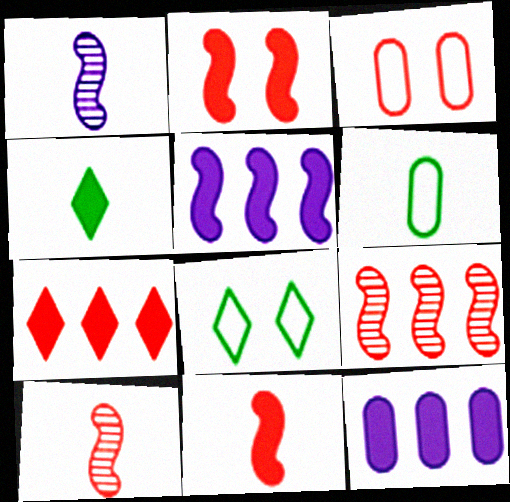[[2, 4, 12], 
[3, 7, 10], 
[8, 10, 12]]